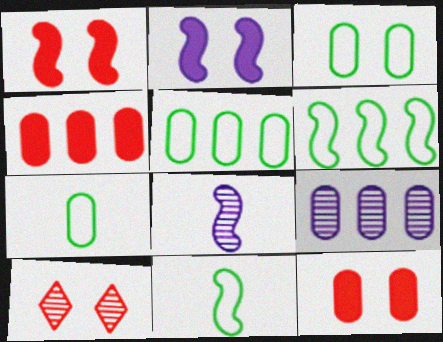[[1, 6, 8], 
[2, 3, 10], 
[3, 5, 7], 
[4, 5, 9], 
[7, 9, 12]]